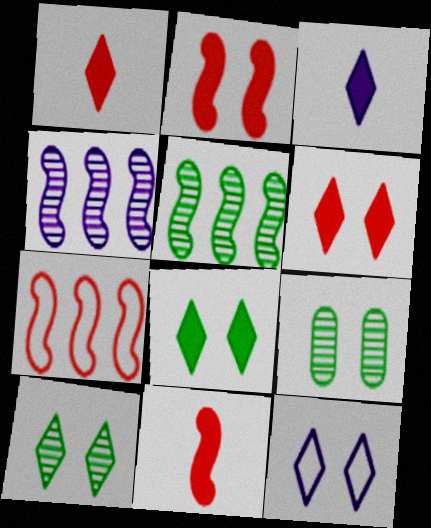[[2, 9, 12], 
[3, 7, 9], 
[6, 10, 12]]